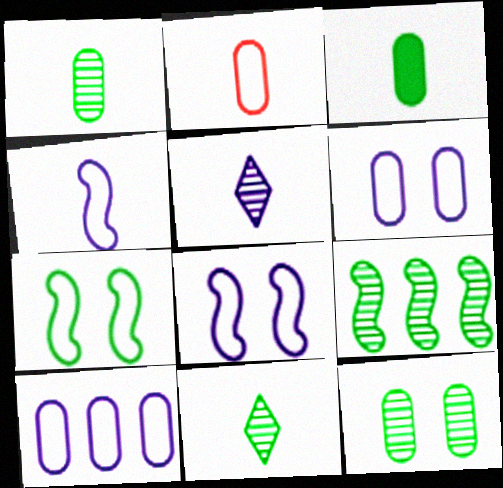[[9, 11, 12]]